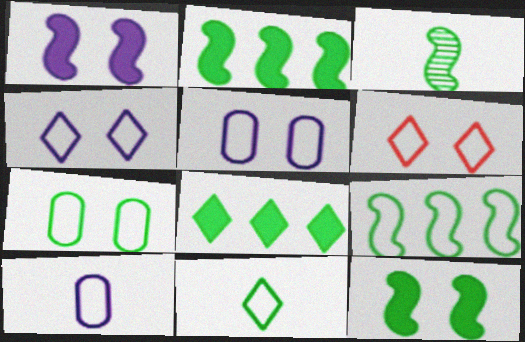[[3, 7, 8], 
[3, 9, 12], 
[6, 9, 10], 
[7, 9, 11]]